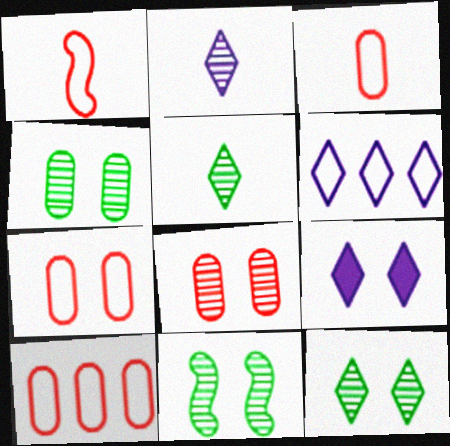[[2, 6, 9], 
[3, 7, 10], 
[4, 11, 12], 
[7, 9, 11]]